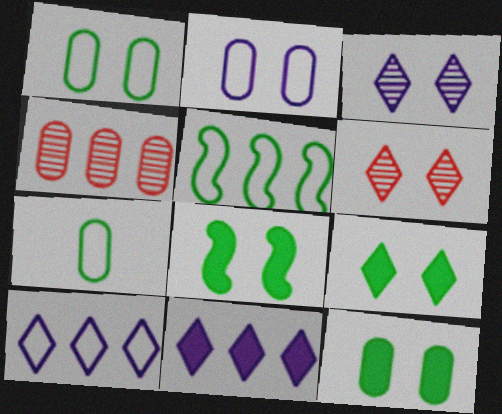[[2, 6, 8], 
[4, 5, 11], 
[8, 9, 12]]